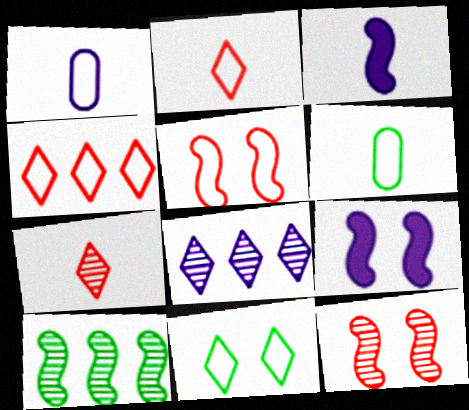[[1, 8, 9], 
[3, 5, 10], 
[3, 6, 7]]